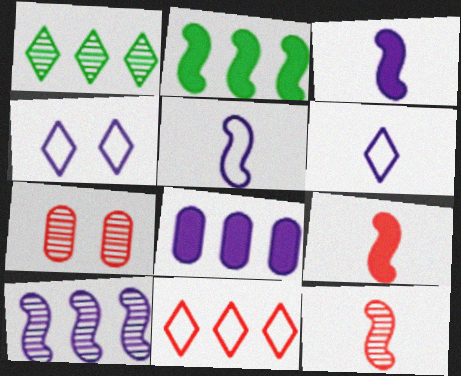[[2, 6, 7], 
[7, 9, 11]]